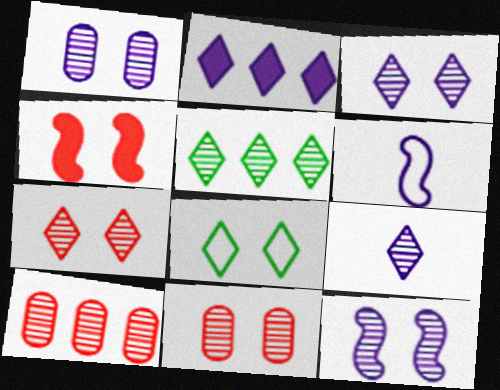[[1, 2, 6], 
[1, 3, 12], 
[1, 4, 8], 
[5, 7, 9]]